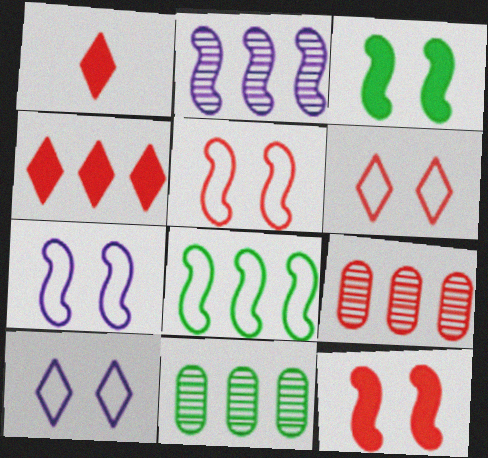[[1, 5, 9], 
[1, 7, 11]]